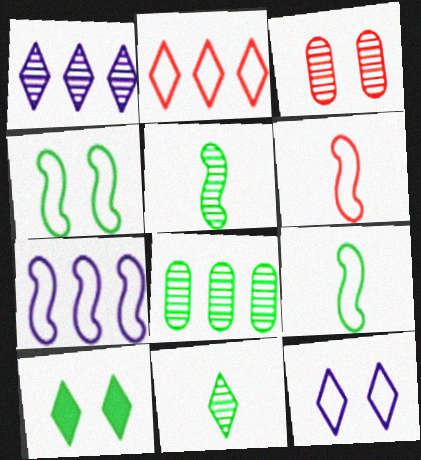[[1, 3, 5], 
[4, 6, 7], 
[8, 9, 10]]